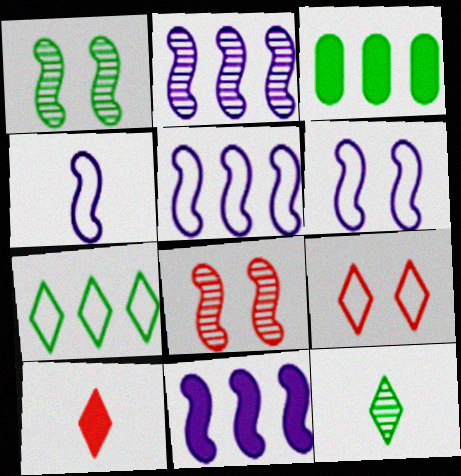[[2, 5, 11], 
[4, 5, 6]]